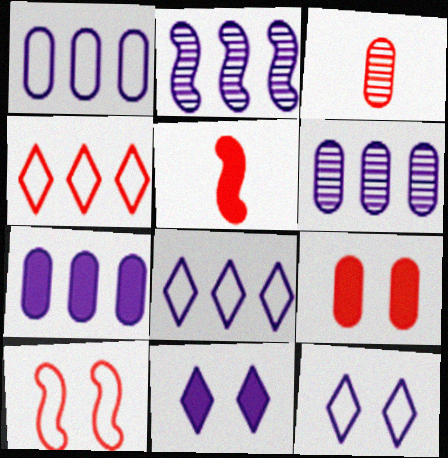[[1, 6, 7], 
[2, 7, 8]]